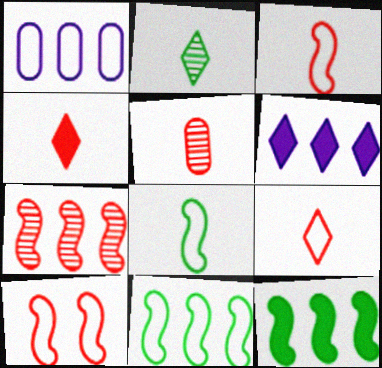[[3, 4, 5]]